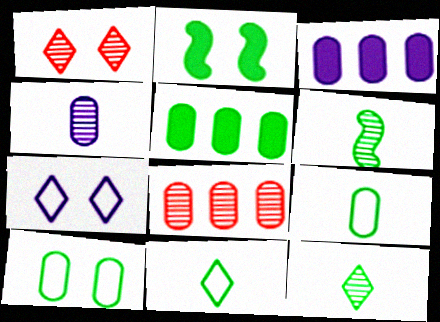[]